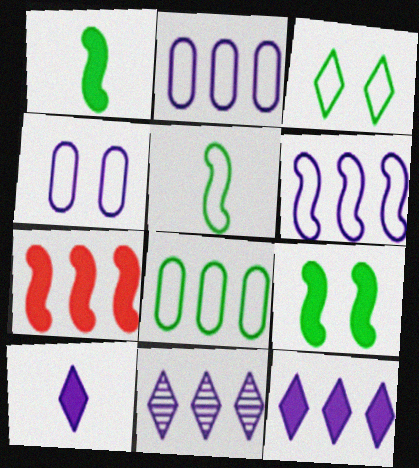[[3, 5, 8], 
[7, 8, 11]]